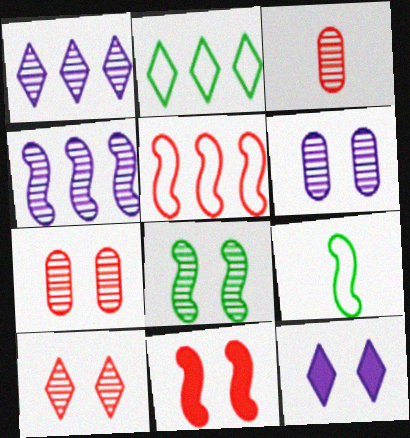[[1, 3, 8], 
[4, 9, 11], 
[6, 8, 10]]